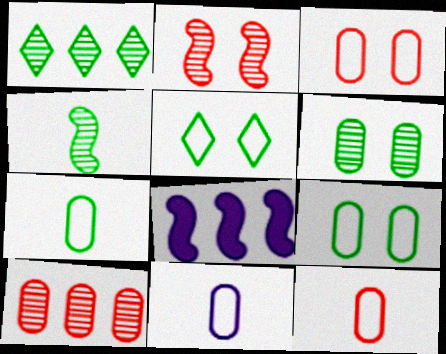[[1, 4, 6], 
[7, 11, 12]]